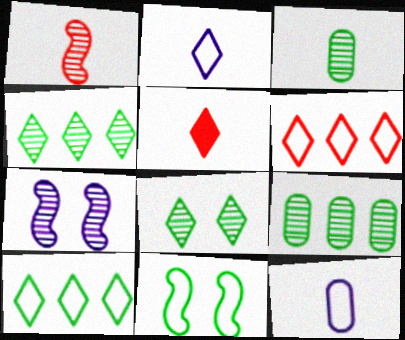[[6, 11, 12]]